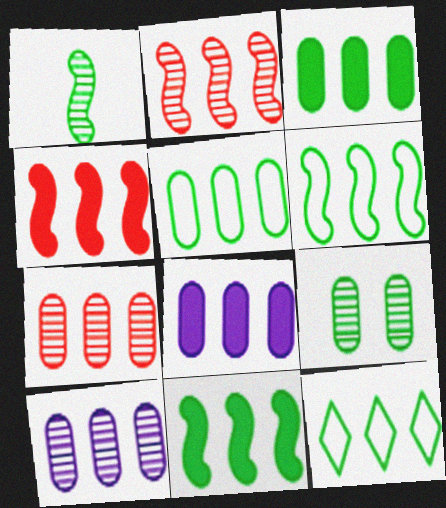[[2, 8, 12], 
[4, 10, 12], 
[5, 6, 12], 
[5, 7, 8]]